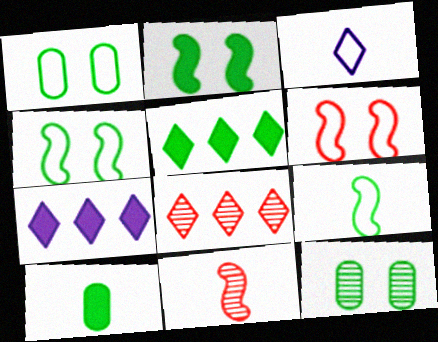[[1, 7, 11], 
[2, 5, 10], 
[3, 10, 11], 
[5, 9, 12]]